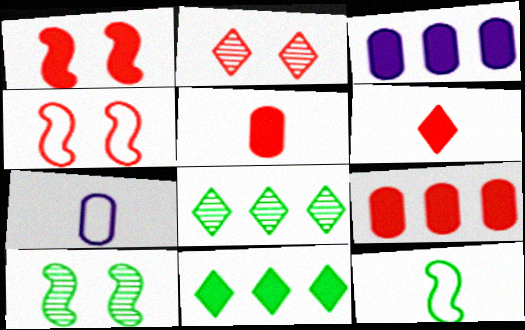[[1, 6, 9], 
[1, 7, 8], 
[2, 3, 12]]